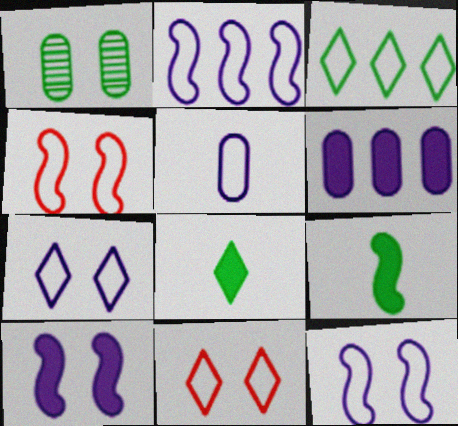[[1, 3, 9], 
[1, 10, 11], 
[2, 5, 7], 
[3, 4, 5]]